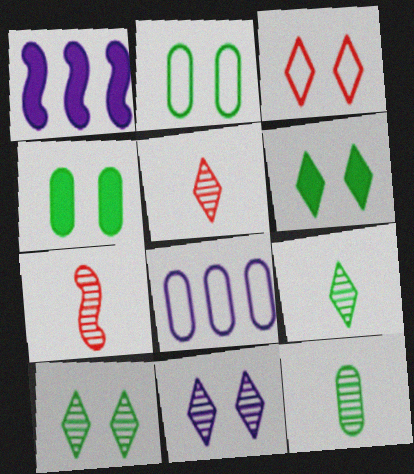[[1, 2, 5], 
[1, 3, 12], 
[3, 6, 11], 
[6, 7, 8]]